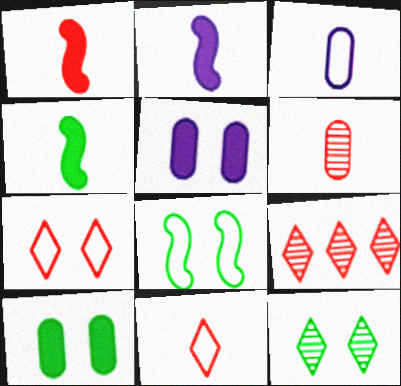[[1, 2, 4], 
[1, 6, 11], 
[8, 10, 12]]